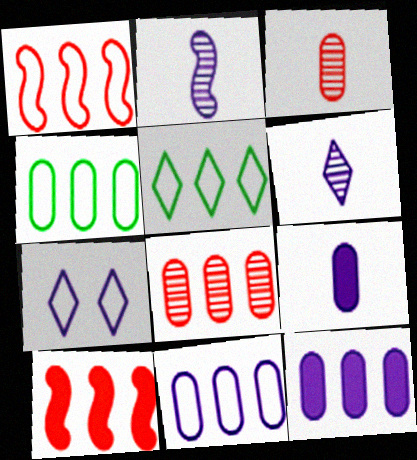[[1, 5, 11], 
[2, 7, 12], 
[4, 8, 12]]